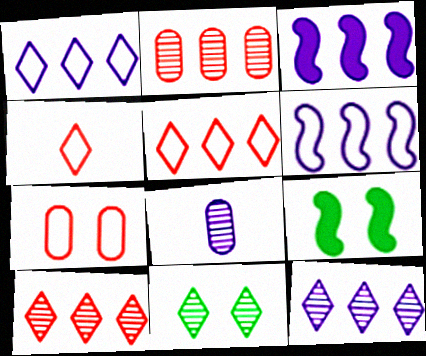[[5, 8, 9]]